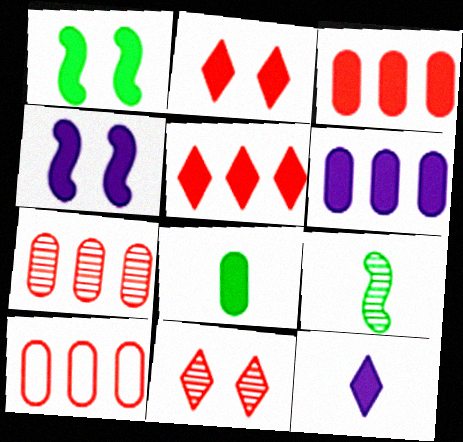[[1, 3, 12], 
[3, 7, 10], 
[4, 5, 8], 
[4, 6, 12]]